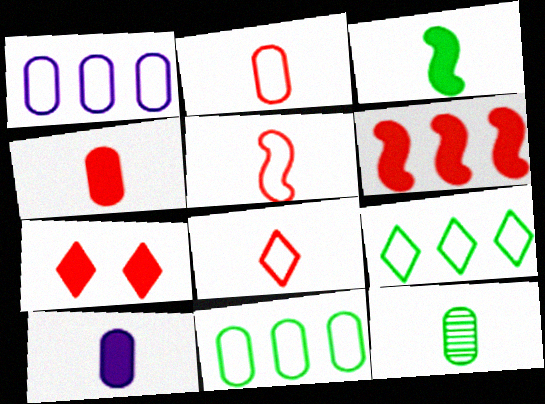[[2, 5, 8], 
[2, 10, 12], 
[4, 6, 7]]